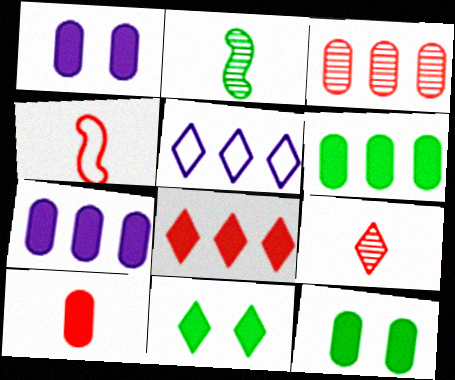[[1, 6, 10], 
[4, 9, 10], 
[5, 9, 11], 
[7, 10, 12]]